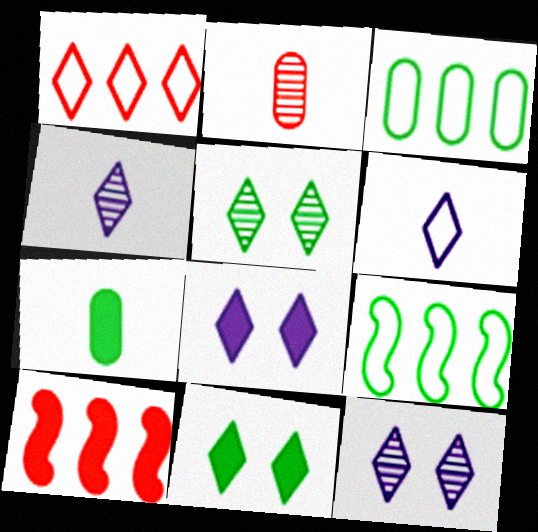[[1, 4, 11], 
[2, 8, 9], 
[5, 7, 9], 
[7, 8, 10]]